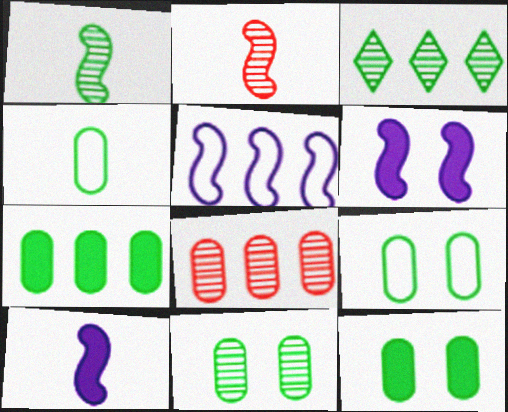[[1, 3, 11], 
[4, 7, 11], 
[9, 11, 12]]